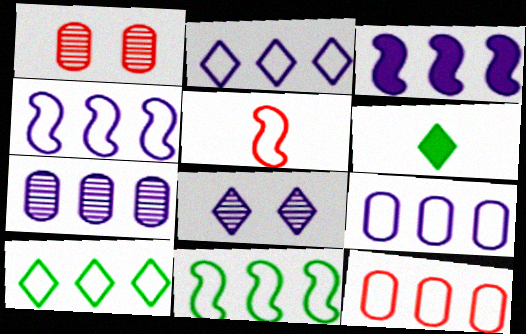[[1, 4, 6], 
[2, 3, 7], 
[2, 4, 9], 
[2, 11, 12], 
[4, 10, 12]]